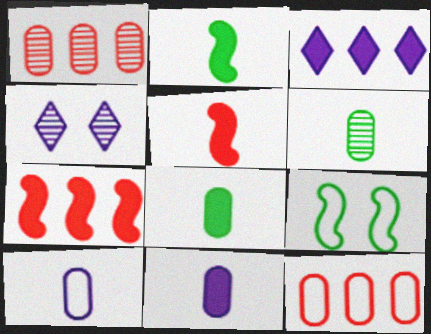[[2, 4, 12]]